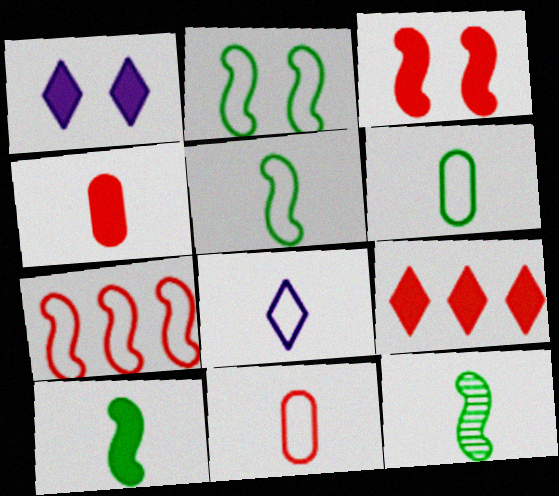[[3, 4, 9], 
[4, 8, 12], 
[5, 8, 11], 
[5, 10, 12]]